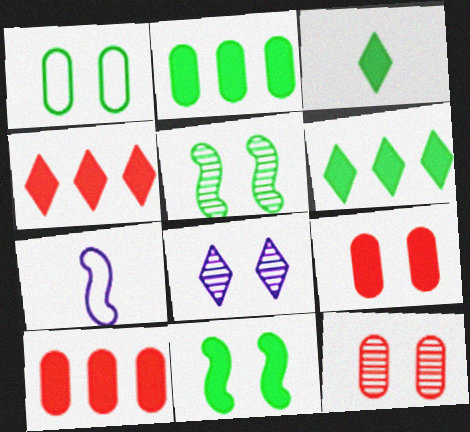[[2, 3, 11], 
[5, 8, 12], 
[6, 7, 12]]